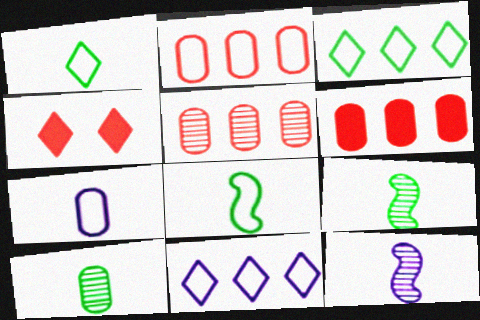[[2, 5, 6]]